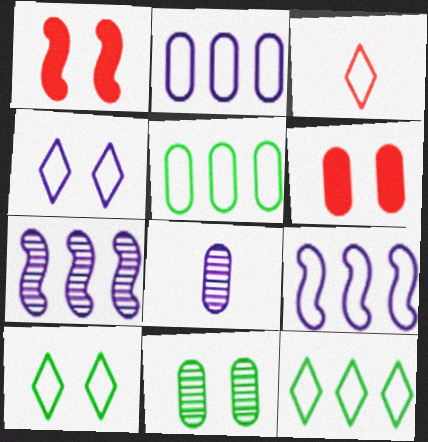[[1, 4, 11], 
[1, 8, 12], 
[3, 4, 12], 
[5, 6, 8]]